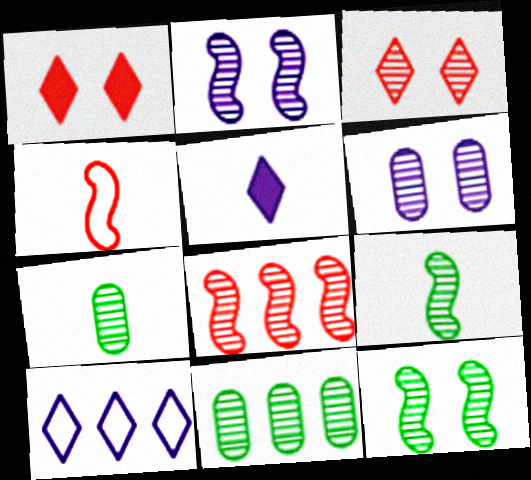[[2, 8, 9], 
[3, 6, 12], 
[4, 5, 7]]